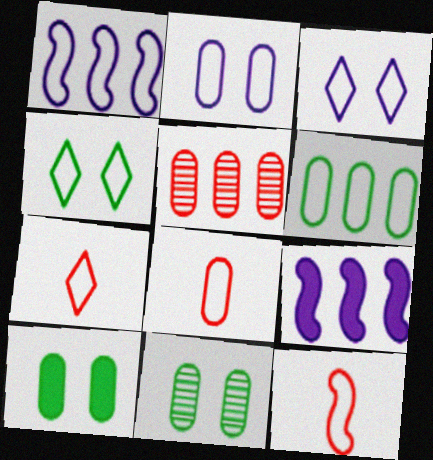[[1, 4, 8], 
[2, 6, 8], 
[3, 6, 12], 
[7, 8, 12], 
[7, 9, 11]]